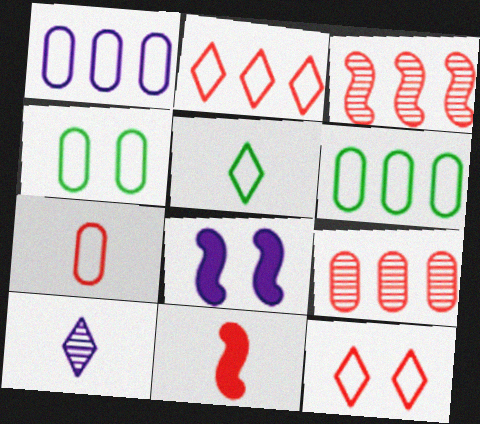[[1, 4, 7], 
[1, 8, 10], 
[5, 8, 9], 
[9, 11, 12]]